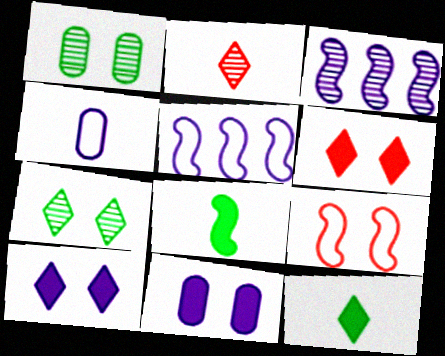[[1, 2, 3], 
[1, 9, 10], 
[2, 4, 8], 
[3, 4, 10], 
[3, 8, 9], 
[7, 9, 11]]